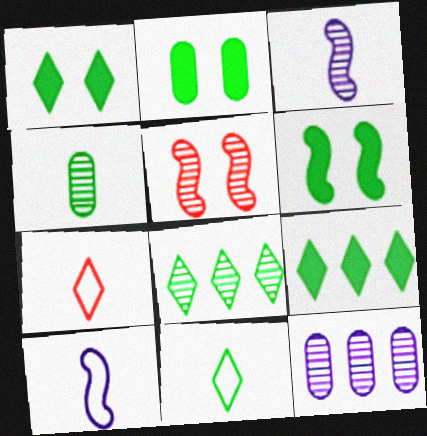[[1, 2, 6], 
[1, 8, 11], 
[6, 7, 12]]